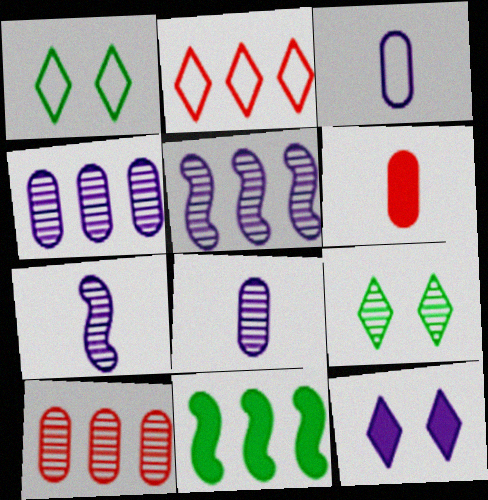[[1, 5, 6], 
[2, 4, 11], 
[3, 5, 12], 
[6, 11, 12], 
[7, 9, 10]]